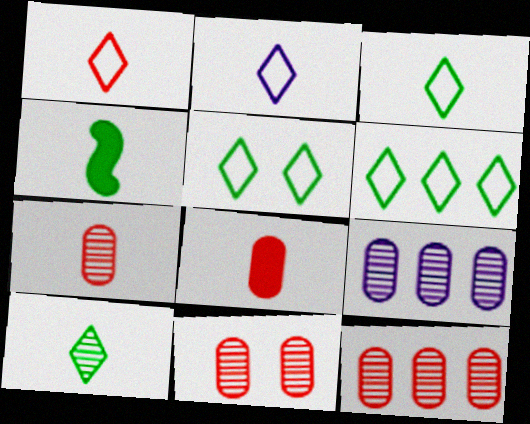[[1, 2, 3], 
[2, 4, 7], 
[3, 5, 6], 
[7, 11, 12]]